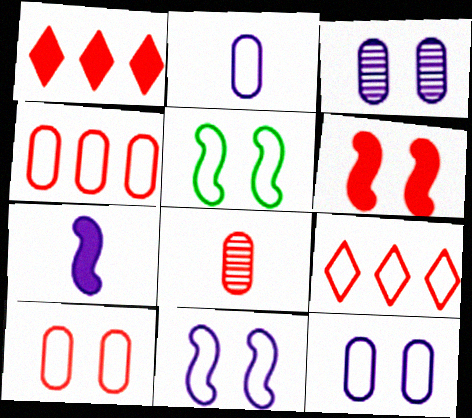[[2, 5, 9], 
[6, 8, 9]]